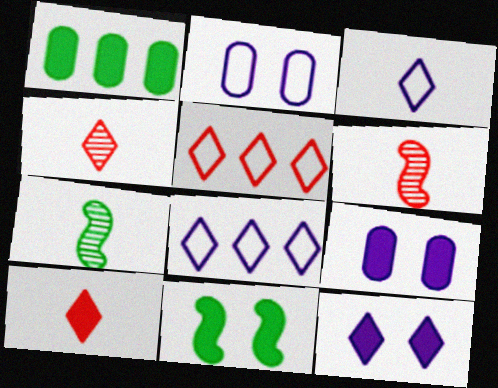[[5, 7, 9]]